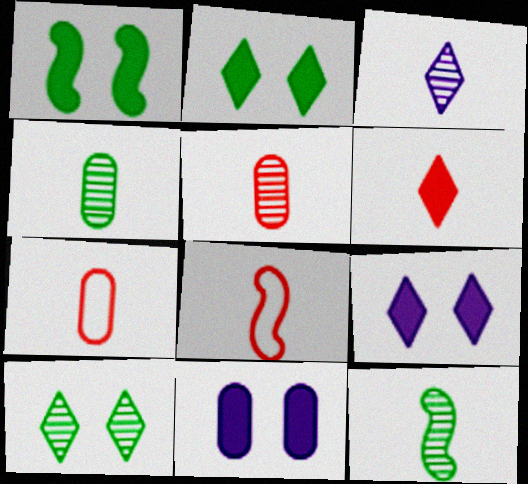[[3, 5, 12], 
[5, 6, 8]]